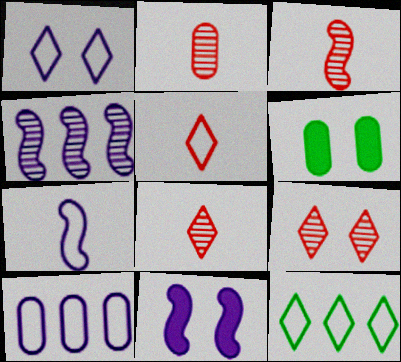[[1, 5, 12], 
[1, 7, 10], 
[2, 3, 8], 
[2, 6, 10], 
[2, 11, 12], 
[4, 5, 6], 
[4, 7, 11]]